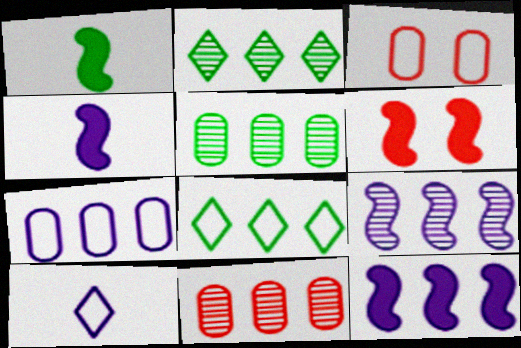[[1, 6, 12], 
[2, 3, 4], 
[2, 9, 11], 
[5, 6, 10], 
[8, 11, 12]]